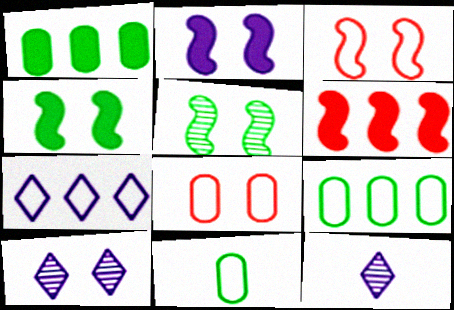[[1, 3, 12], 
[2, 3, 5], 
[3, 7, 11], 
[4, 8, 10], 
[6, 10, 11]]